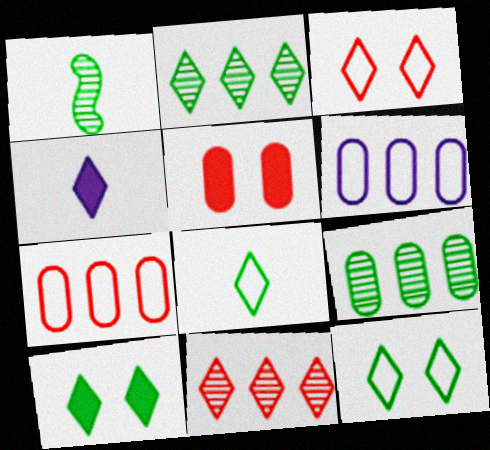[[2, 3, 4], 
[2, 8, 10], 
[4, 11, 12]]